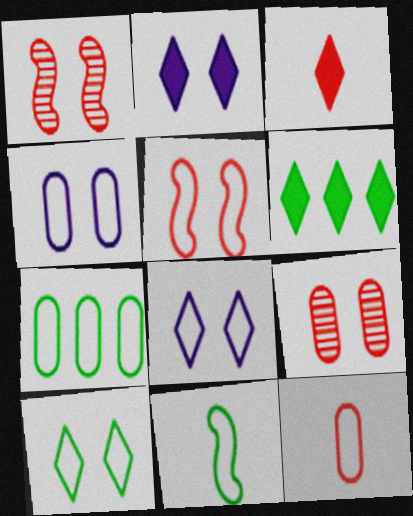[[2, 3, 6], 
[4, 5, 10], 
[4, 7, 12], 
[7, 10, 11]]